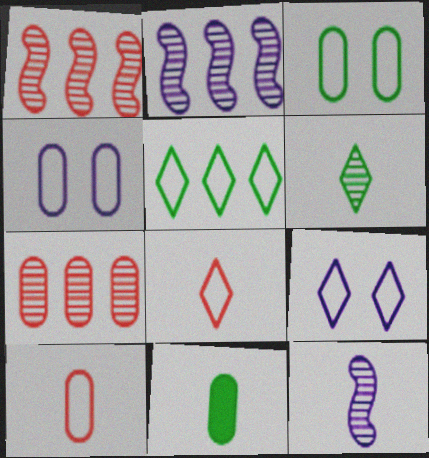[[1, 9, 11], 
[4, 7, 11], 
[5, 8, 9], 
[8, 11, 12]]